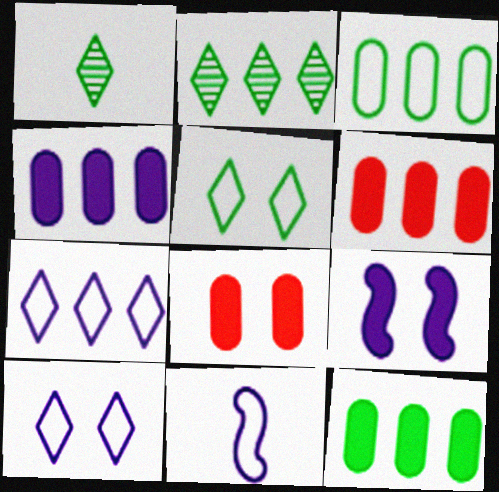[[2, 8, 11], 
[4, 6, 12]]